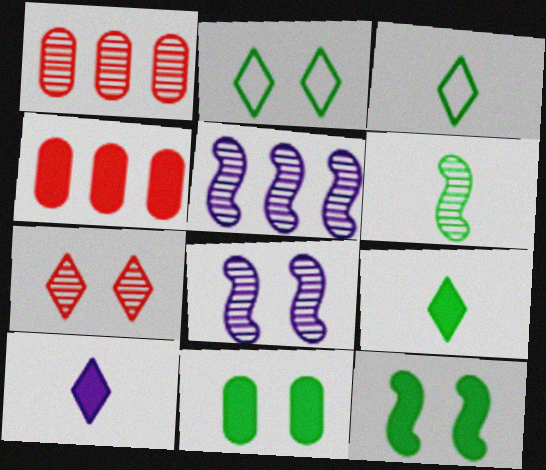[[3, 4, 8], 
[4, 10, 12]]